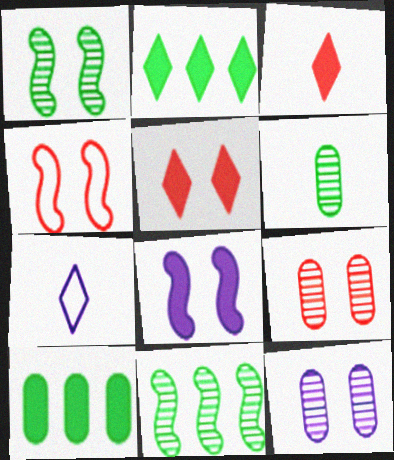[[1, 4, 8], 
[3, 8, 10], 
[4, 5, 9]]